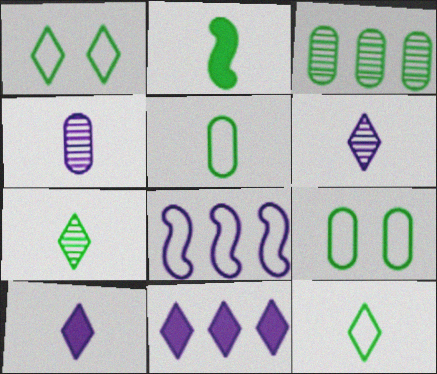[[1, 2, 3], 
[2, 5, 7]]